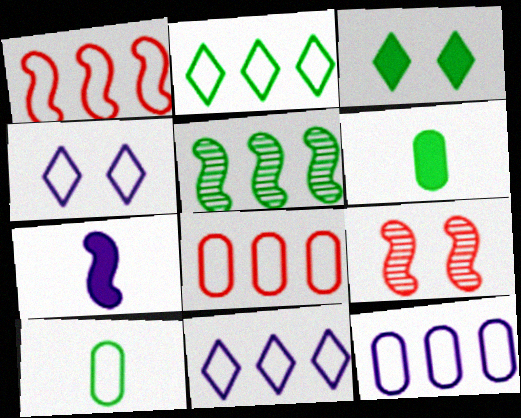[[1, 2, 12], 
[1, 4, 10], 
[3, 5, 10], 
[6, 9, 11]]